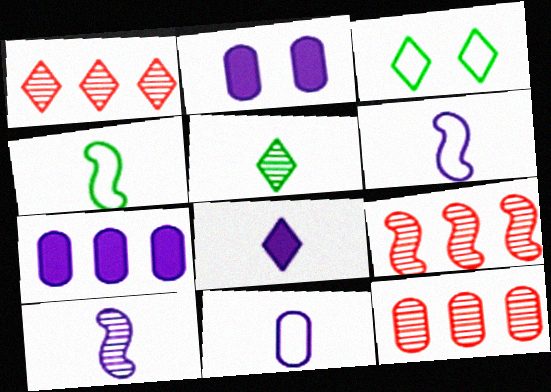[[1, 2, 4], 
[1, 3, 8], 
[1, 9, 12], 
[8, 10, 11]]